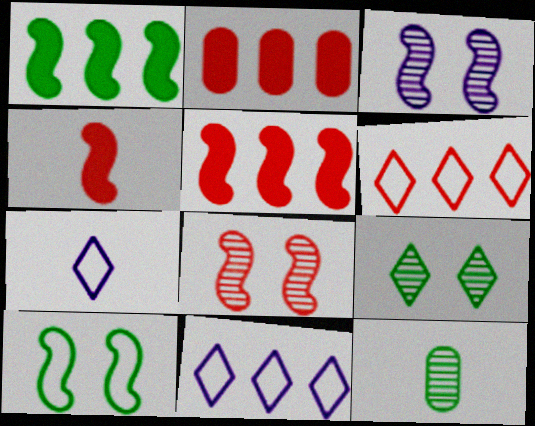[[4, 7, 12]]